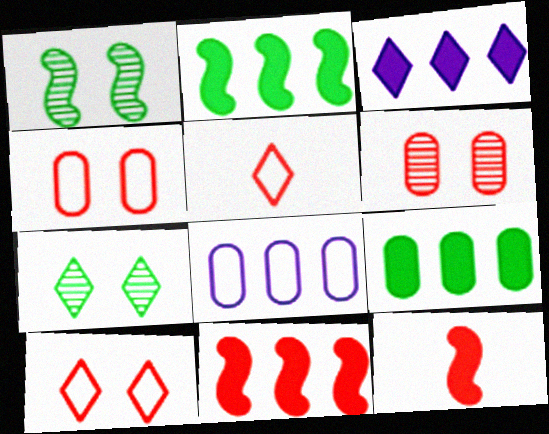[[3, 5, 7], 
[3, 9, 11], 
[5, 6, 11], 
[7, 8, 12]]